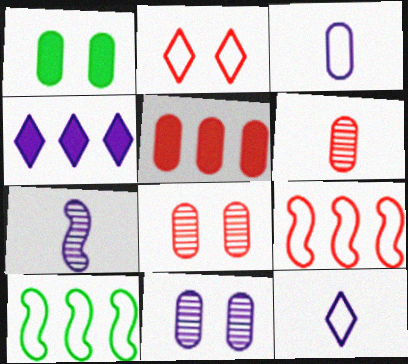[[2, 3, 10]]